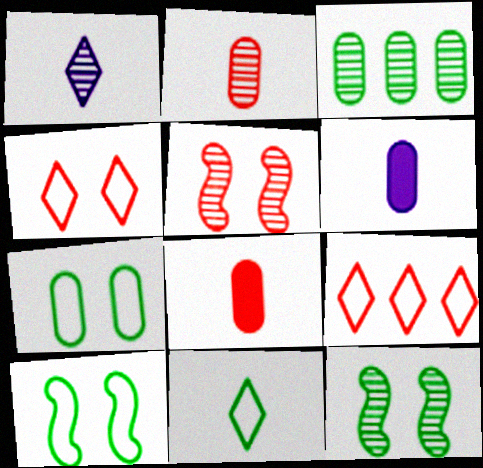[[1, 3, 5], 
[5, 8, 9], 
[6, 9, 12]]